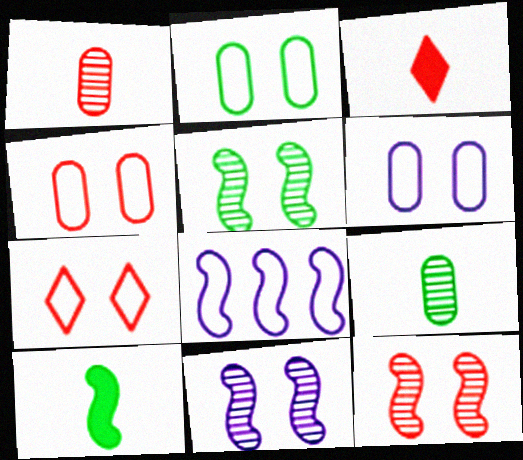[[2, 4, 6], 
[5, 11, 12], 
[8, 10, 12]]